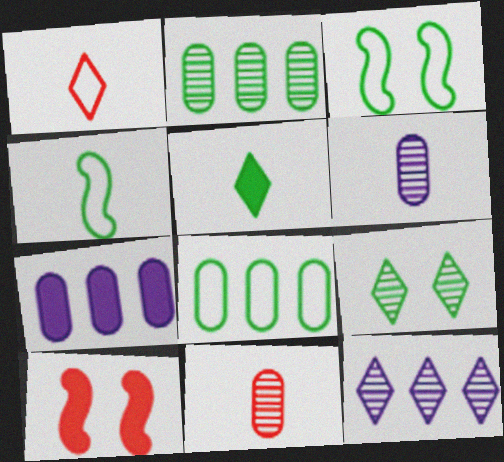[[2, 3, 5], 
[5, 7, 10]]